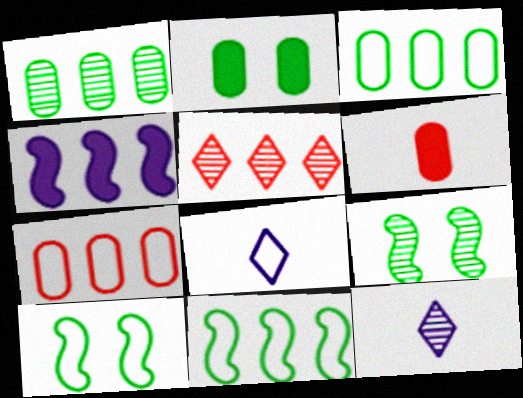[[3, 4, 5], 
[7, 8, 10]]